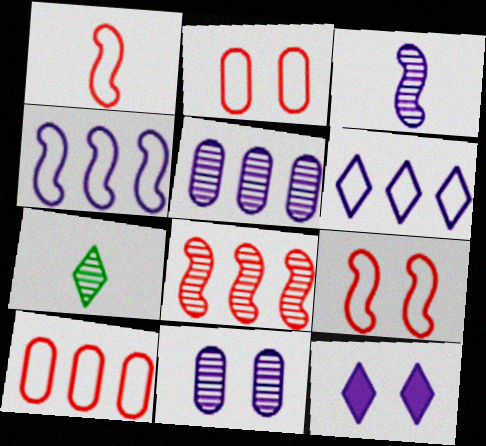[[7, 8, 11]]